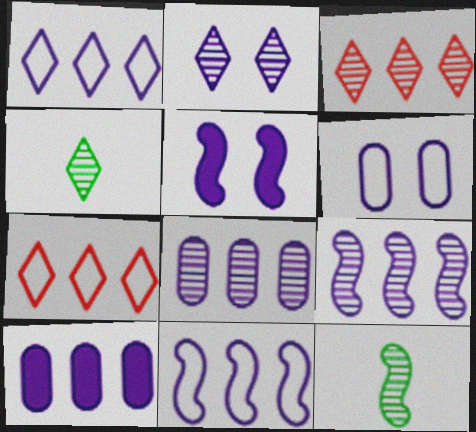[[1, 9, 10], 
[2, 3, 4], 
[2, 5, 6]]